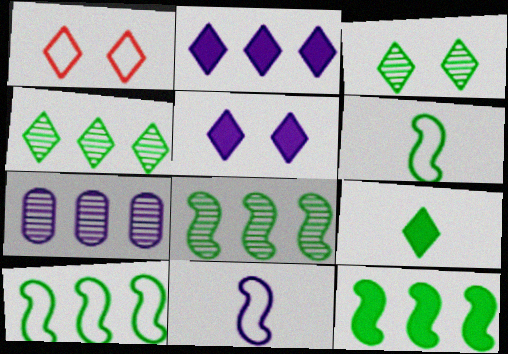[[1, 3, 5], 
[5, 7, 11], 
[8, 10, 12]]